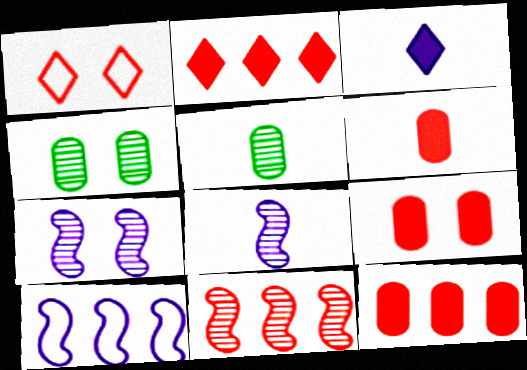[[1, 6, 11], 
[6, 9, 12]]